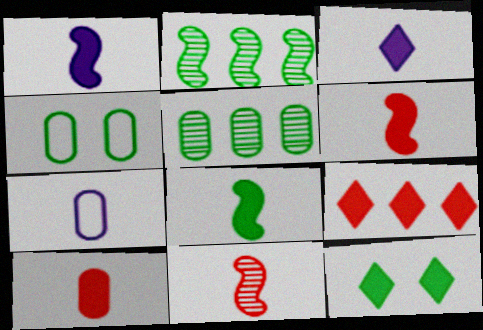[[1, 6, 8], 
[3, 8, 10], 
[3, 9, 12]]